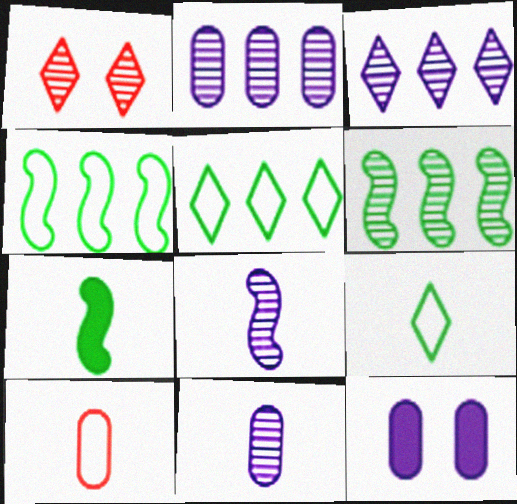[[1, 6, 11]]